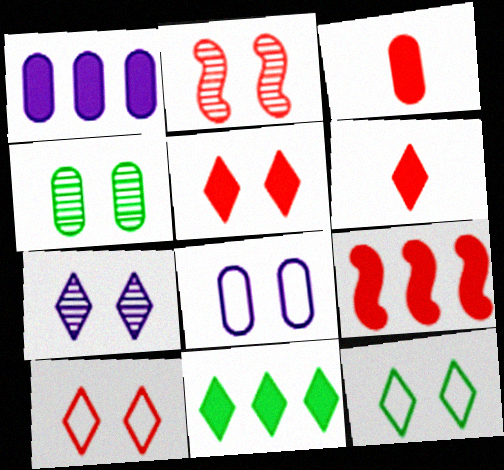[[1, 9, 11], 
[2, 4, 7], 
[3, 5, 9], 
[5, 7, 12]]